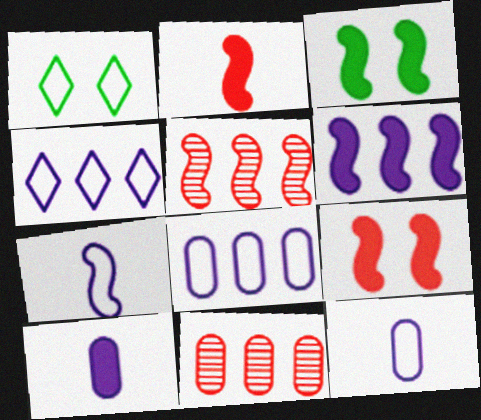[[1, 5, 10], 
[2, 3, 6], 
[3, 5, 7]]